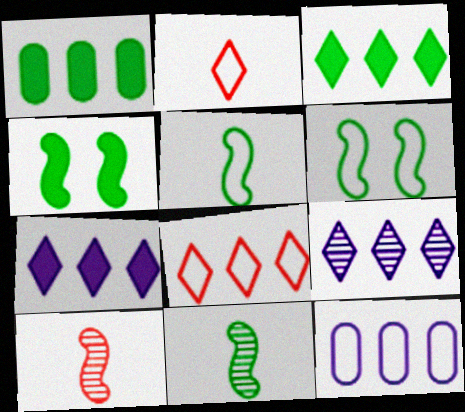[[2, 6, 12], 
[3, 8, 9]]